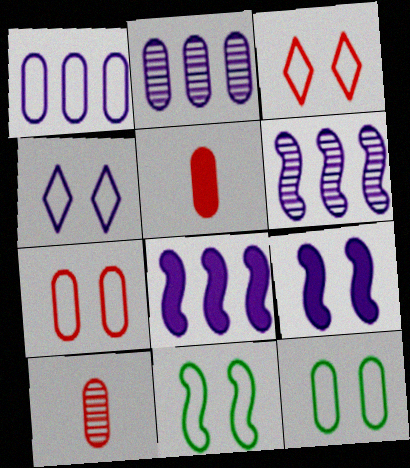[[2, 5, 12], 
[4, 7, 11]]